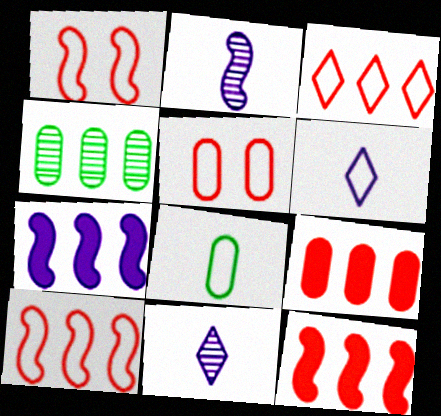[[3, 4, 7]]